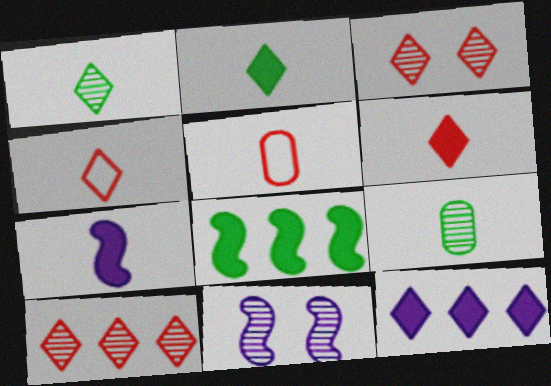[[1, 5, 7], 
[4, 7, 9], 
[9, 10, 11]]